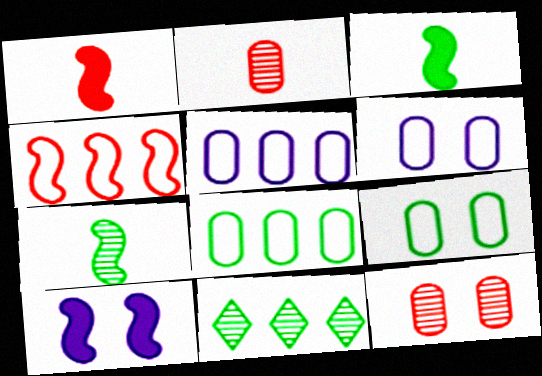[[1, 6, 11], 
[3, 9, 11], 
[4, 7, 10]]